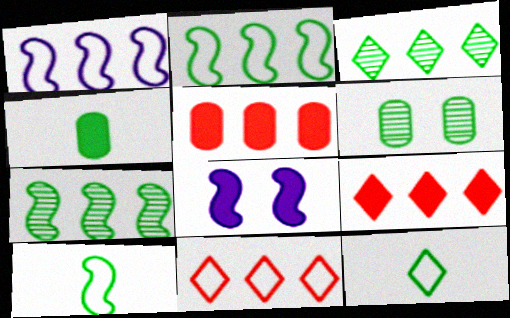[[1, 3, 5], 
[4, 8, 9]]